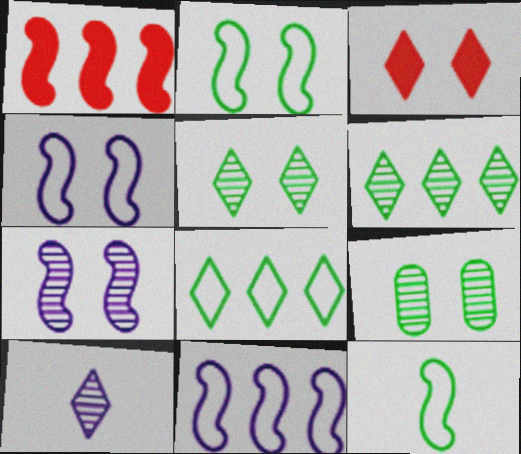[[1, 7, 12], 
[3, 4, 9], 
[3, 8, 10]]